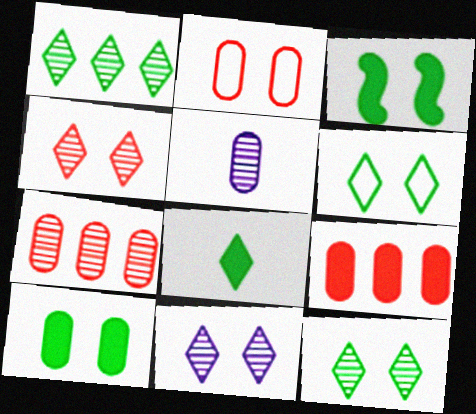[[1, 6, 8], 
[2, 3, 11], 
[4, 11, 12]]